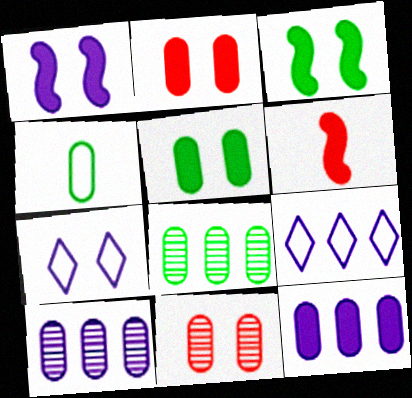[[2, 4, 10], 
[3, 7, 11], 
[4, 5, 8], 
[4, 11, 12], 
[6, 7, 8]]